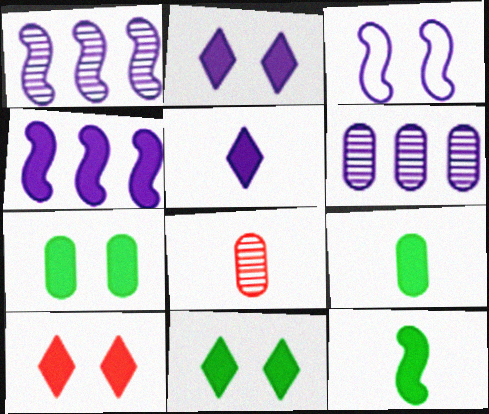[[2, 10, 11], 
[3, 5, 6], 
[4, 9, 10]]